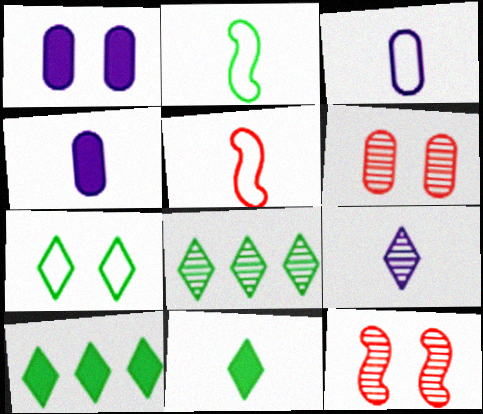[[1, 5, 8], 
[1, 7, 12], 
[3, 10, 12], 
[7, 8, 11]]